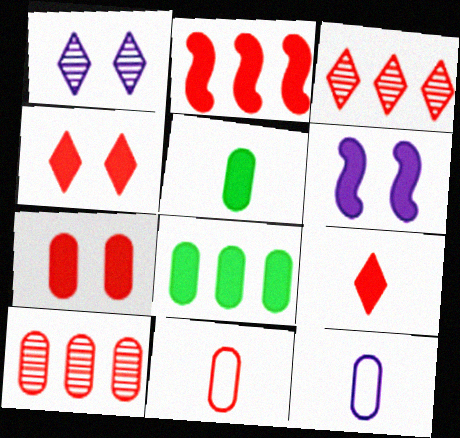[[2, 7, 9], 
[6, 8, 9], 
[7, 10, 11]]